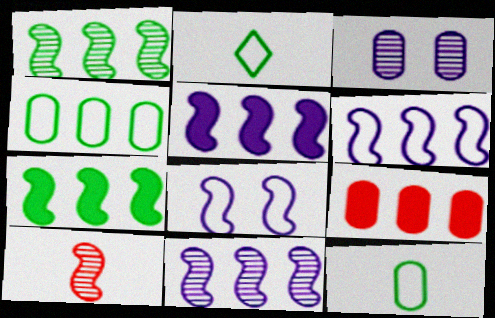[[3, 9, 12], 
[5, 6, 11], 
[7, 8, 10]]